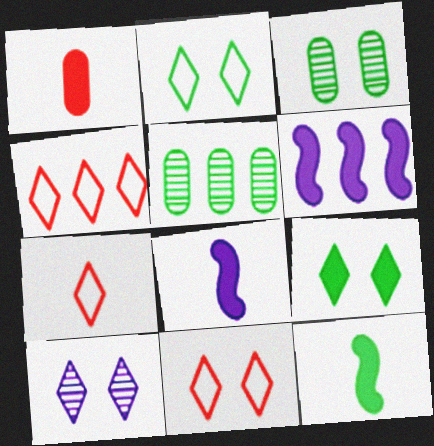[[1, 6, 9], 
[2, 5, 12], 
[3, 4, 8], 
[3, 6, 7], 
[4, 5, 6], 
[4, 7, 11], 
[5, 8, 11], 
[9, 10, 11]]